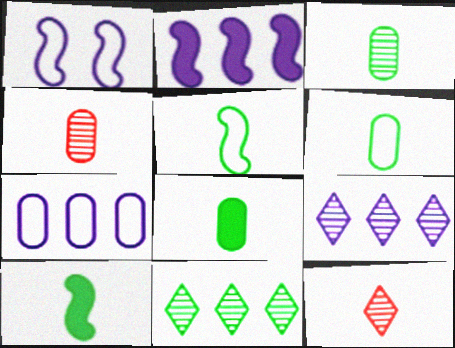[[2, 7, 9], 
[3, 6, 8]]